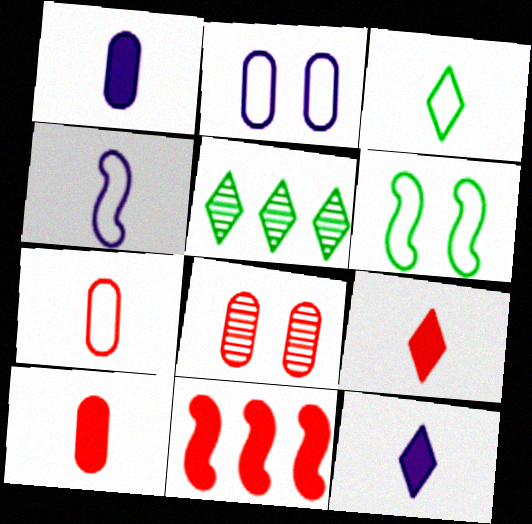[[3, 4, 7]]